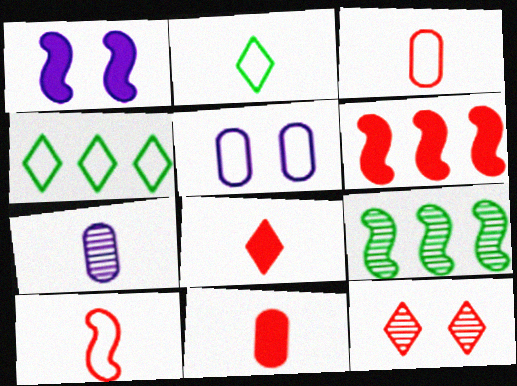[[1, 9, 10], 
[3, 6, 12], 
[4, 5, 10], 
[5, 8, 9], 
[7, 9, 12]]